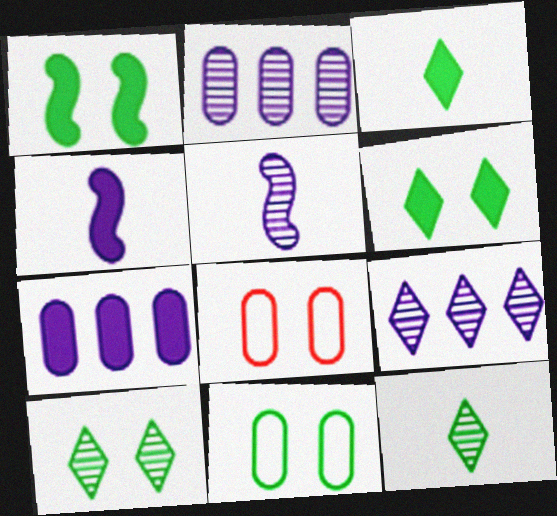[[1, 10, 11]]